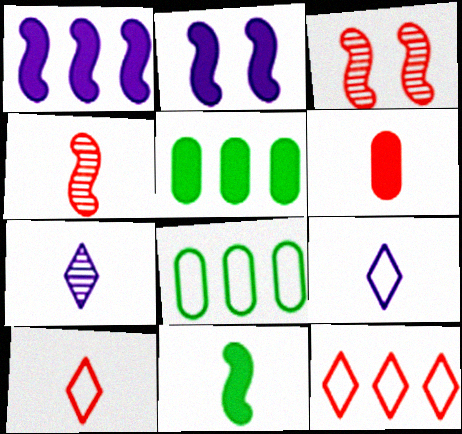[[3, 5, 9], 
[3, 6, 12], 
[4, 6, 10]]